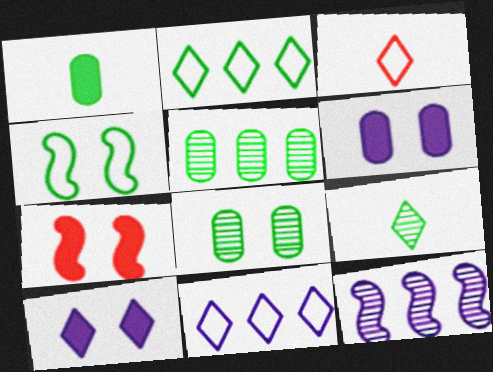[]